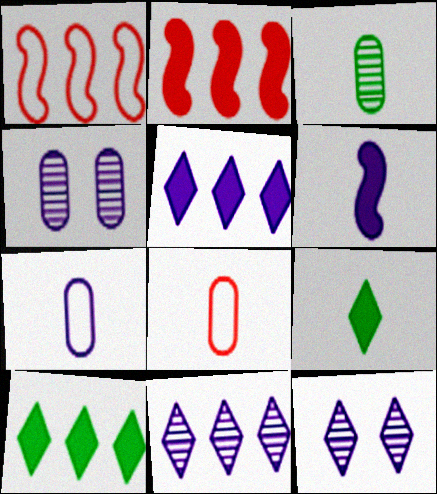[[1, 4, 9]]